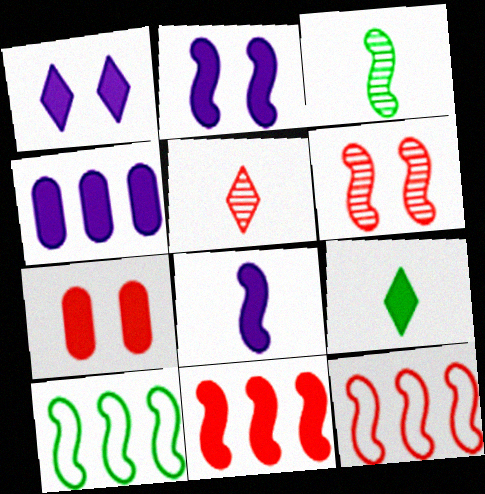[[1, 4, 8], 
[2, 3, 12], 
[5, 7, 12], 
[6, 8, 10]]